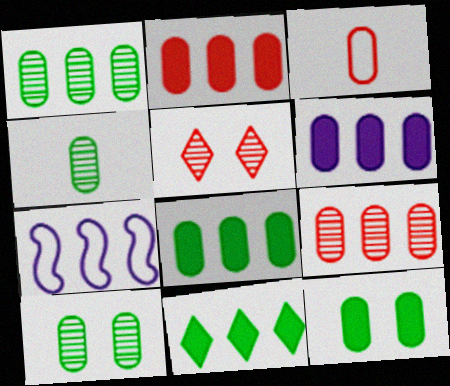[[1, 4, 10], 
[2, 6, 8], 
[3, 6, 10], 
[7, 9, 11]]